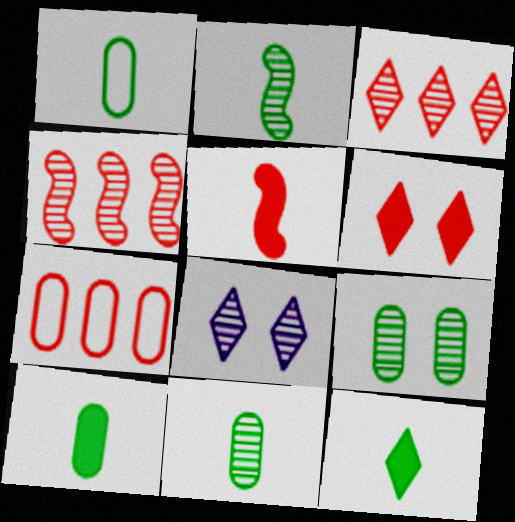[[1, 2, 12], 
[1, 10, 11], 
[4, 8, 11]]